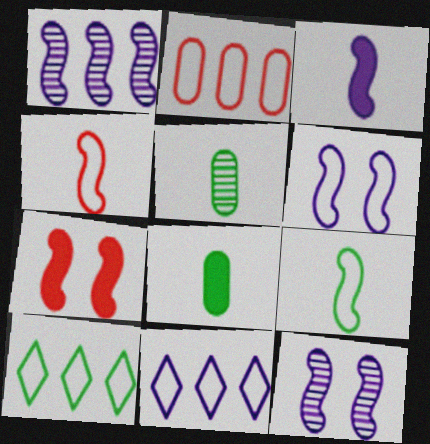[[1, 3, 6], 
[1, 7, 9], 
[5, 7, 11]]